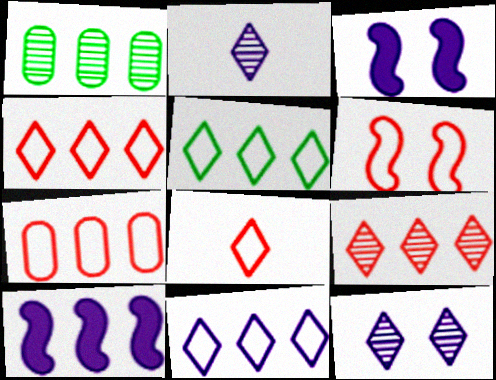[[1, 3, 8], 
[1, 4, 10], 
[4, 5, 11], 
[6, 7, 8]]